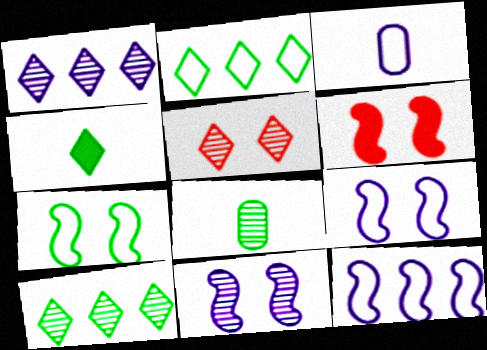[[3, 6, 10], 
[6, 7, 11]]